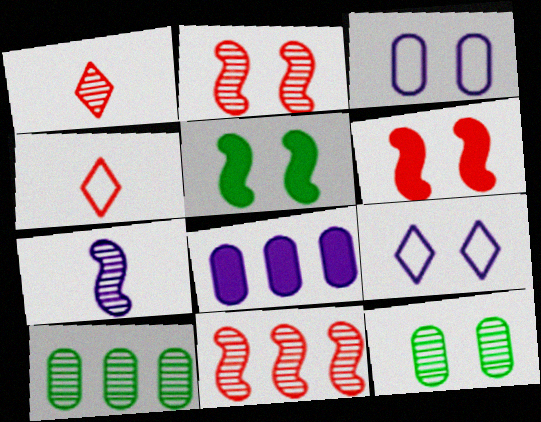[[6, 9, 12], 
[7, 8, 9]]